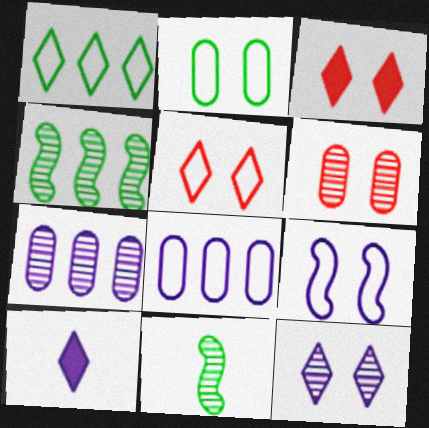[[2, 5, 9], 
[3, 8, 11], 
[7, 9, 10]]